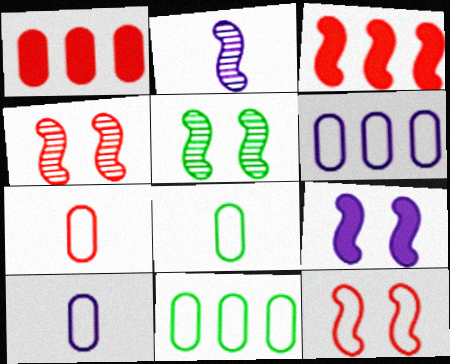[[5, 9, 12], 
[7, 8, 10]]